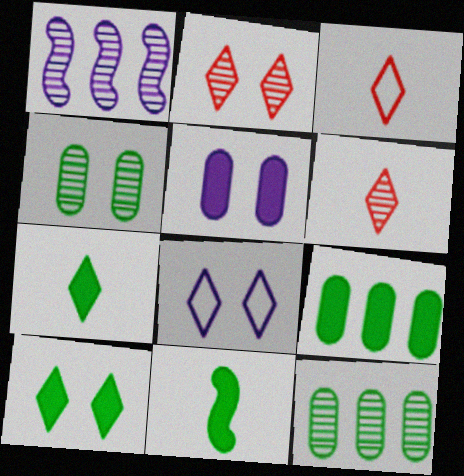[[1, 4, 6], 
[2, 8, 10], 
[9, 10, 11]]